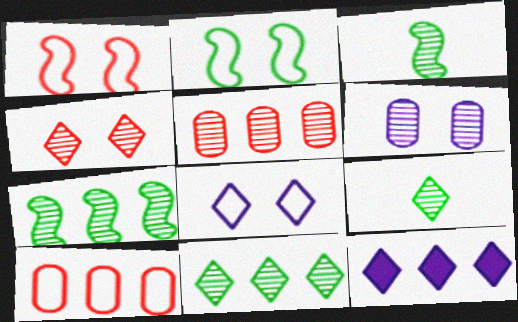[[7, 10, 12]]